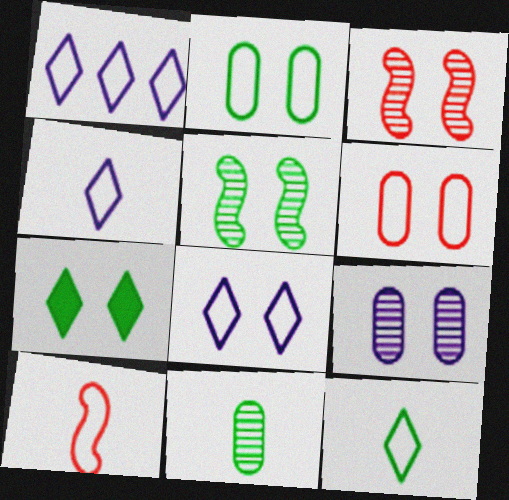[[1, 2, 10], 
[1, 4, 8], 
[2, 5, 7]]